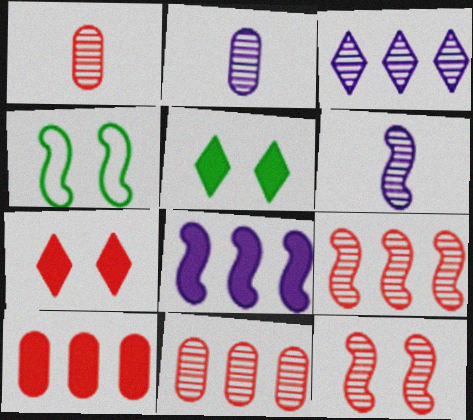[]